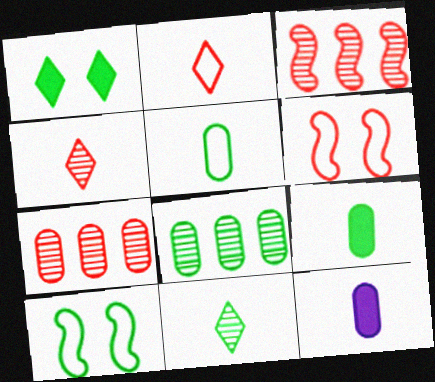[]